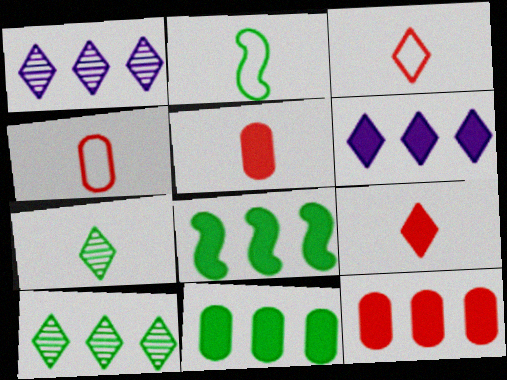[[6, 8, 12]]